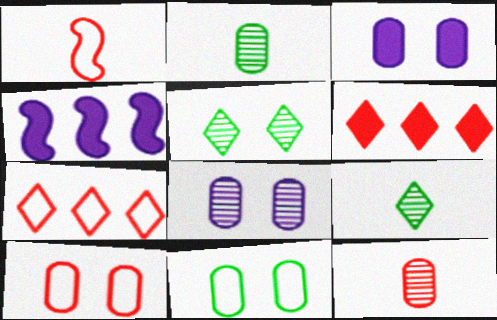[[1, 7, 10], 
[4, 9, 10]]